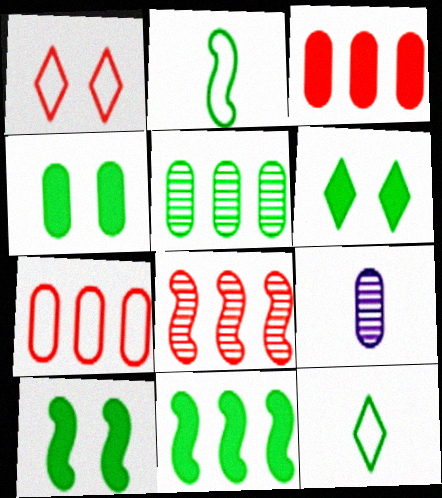[[1, 9, 11], 
[2, 5, 6], 
[4, 6, 10], 
[4, 7, 9], 
[5, 10, 12]]